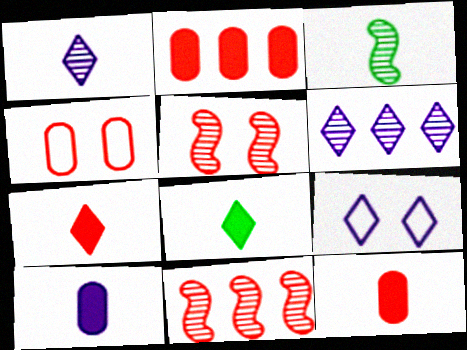[[2, 3, 9], 
[4, 7, 11]]